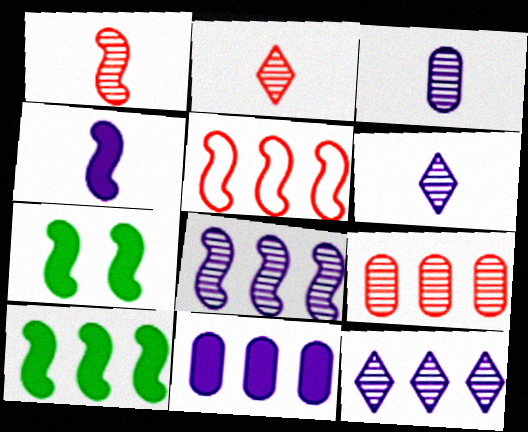[[5, 8, 10]]